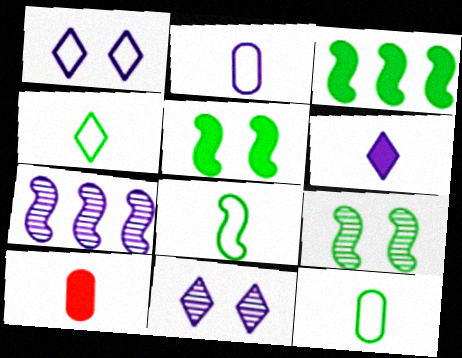[[3, 8, 9], 
[4, 8, 12]]